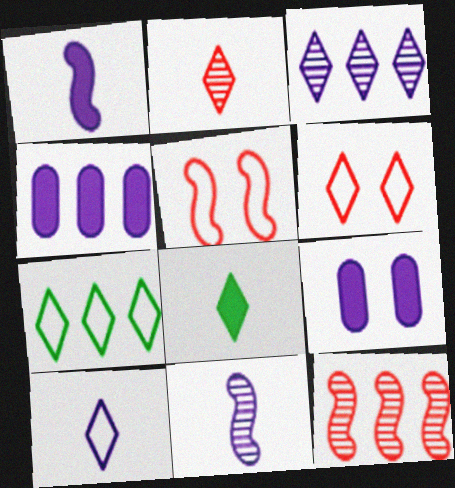[[2, 8, 10], 
[3, 6, 8], 
[4, 7, 12], 
[6, 7, 10]]